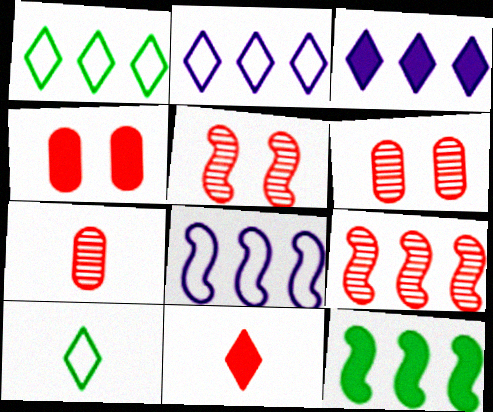[[8, 9, 12]]